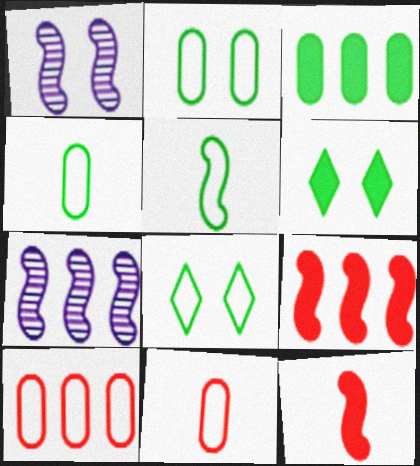[[1, 5, 9], 
[6, 7, 11]]